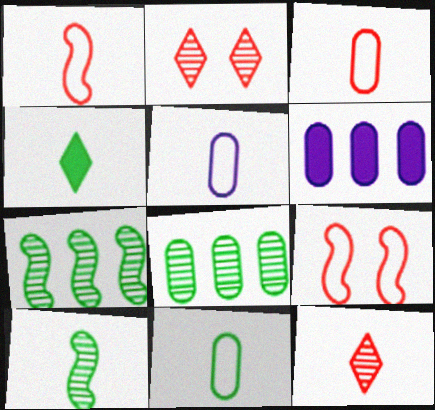[[3, 5, 11], 
[4, 10, 11]]